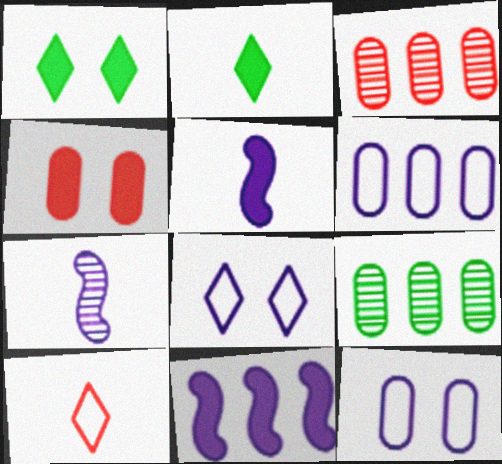[[2, 4, 11]]